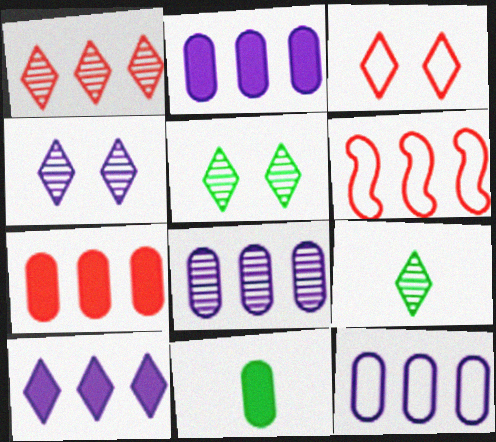[[1, 4, 9], 
[1, 6, 7], 
[2, 8, 12], 
[3, 9, 10], 
[4, 6, 11]]